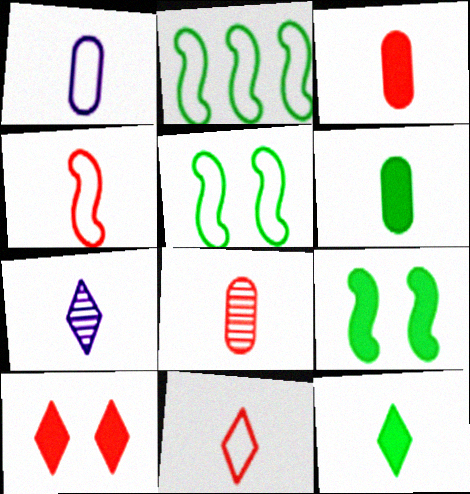[[1, 6, 8], 
[4, 6, 7], 
[7, 11, 12]]